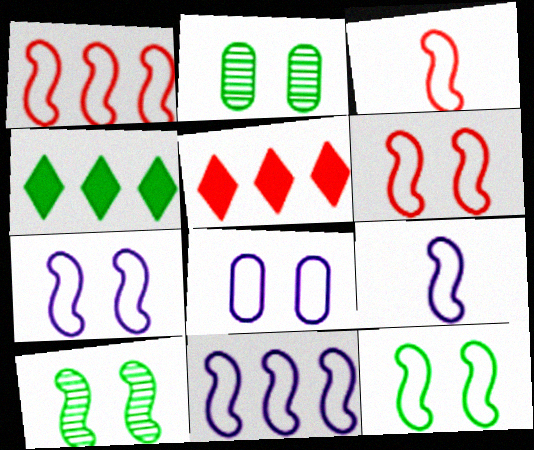[[1, 3, 6], 
[1, 9, 12], 
[2, 5, 9], 
[3, 11, 12], 
[6, 7, 12], 
[7, 9, 11]]